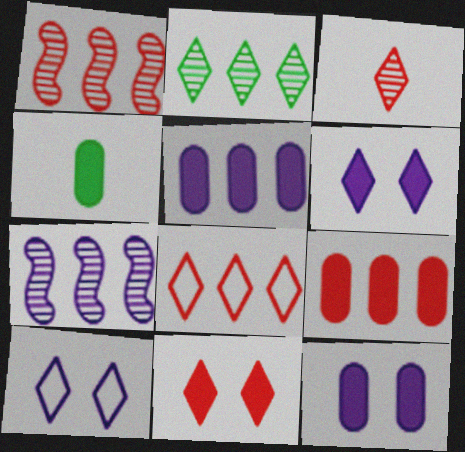[[1, 4, 10], 
[1, 8, 9], 
[3, 8, 11], 
[4, 9, 12]]